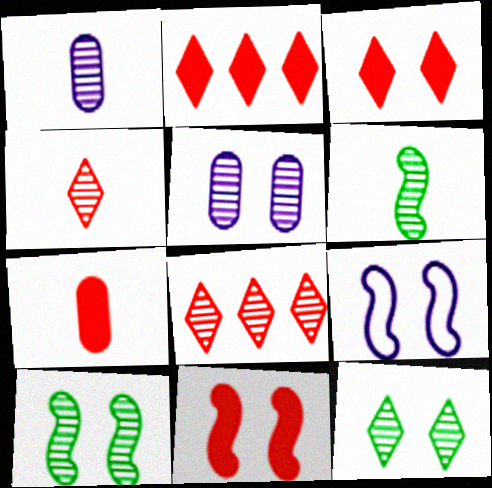[[1, 4, 6], 
[1, 8, 10], 
[2, 7, 11], 
[5, 6, 8], 
[9, 10, 11]]